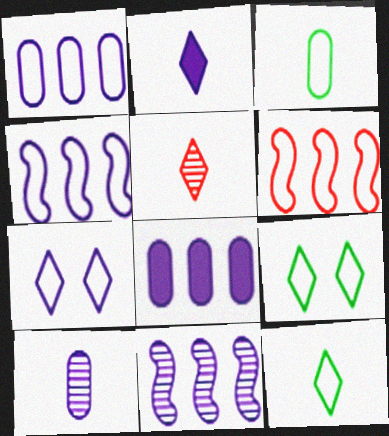[[2, 5, 12], 
[3, 6, 7]]